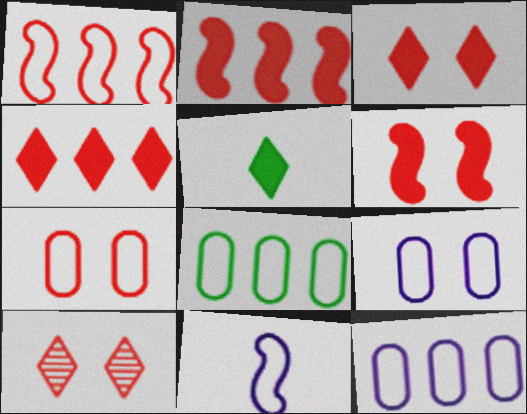[[6, 7, 10]]